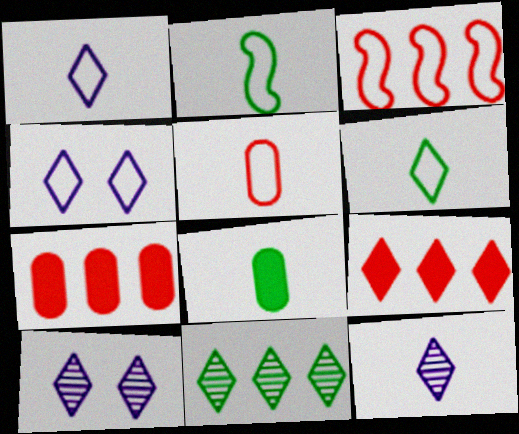[[1, 2, 5], 
[2, 7, 10], 
[3, 8, 10], 
[6, 9, 10]]